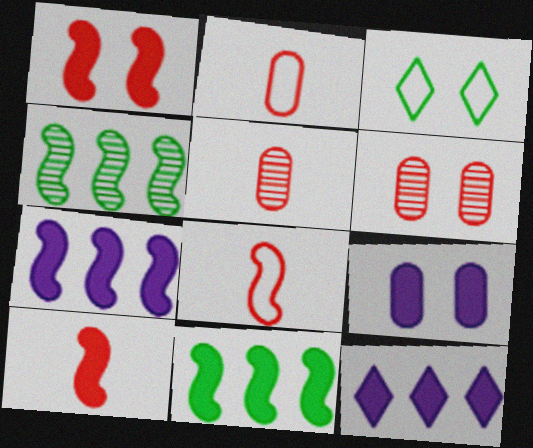[[3, 5, 7]]